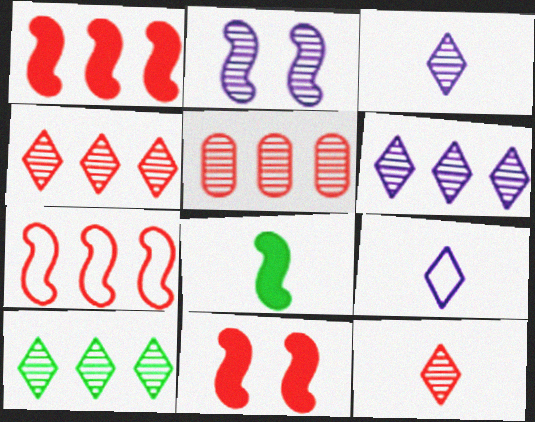[[2, 7, 8], 
[4, 6, 10]]